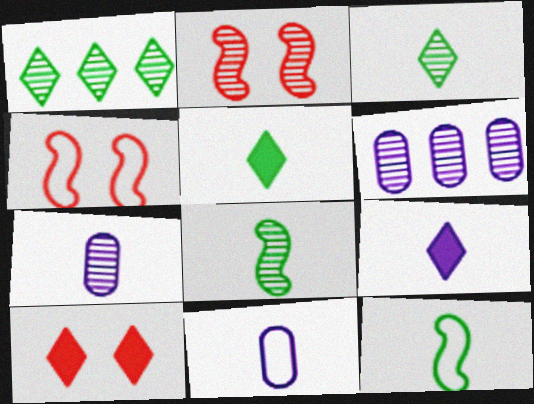[[1, 2, 7], 
[2, 3, 6], 
[4, 5, 6], 
[6, 10, 12]]